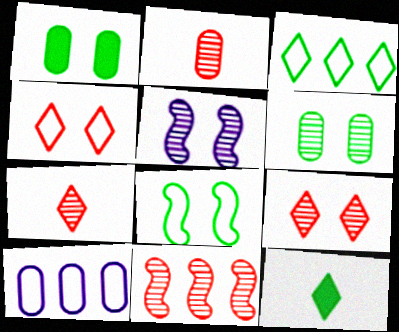[[1, 2, 10], 
[1, 4, 5], 
[2, 9, 11], 
[5, 6, 9]]